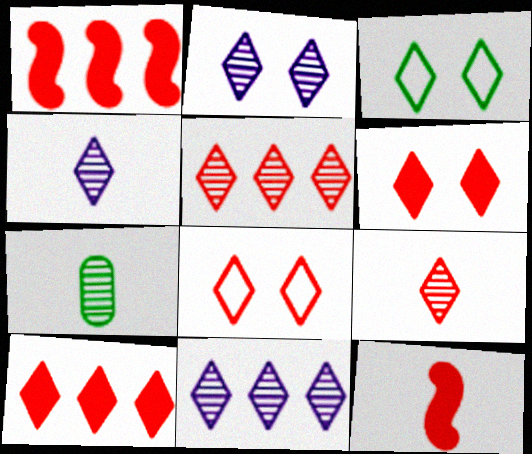[[2, 3, 6], 
[2, 4, 11], 
[3, 4, 10], 
[8, 9, 10]]